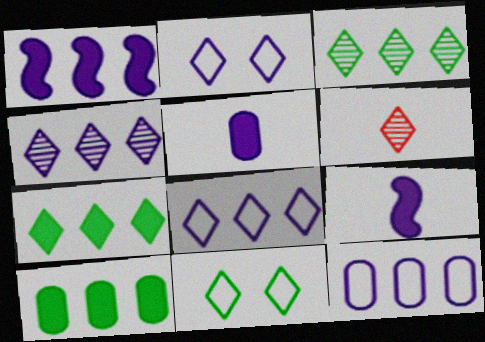[[1, 4, 12], 
[2, 6, 7]]